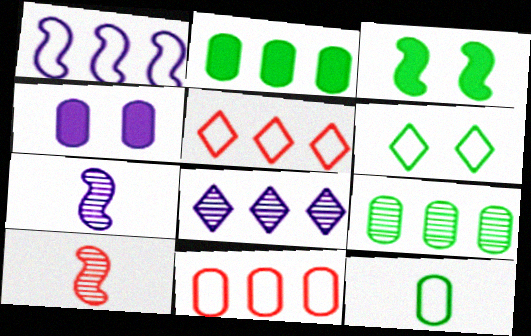[[1, 3, 10]]